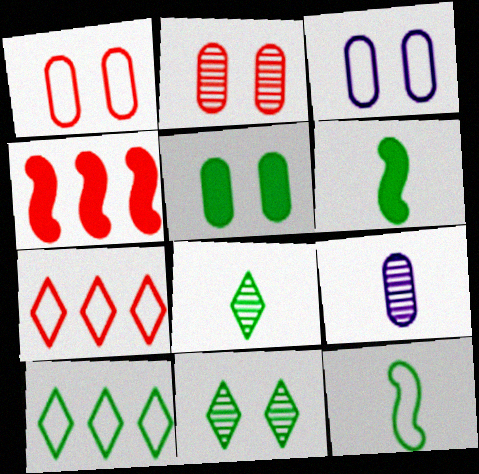[[2, 3, 5], 
[3, 4, 8], 
[3, 7, 12]]